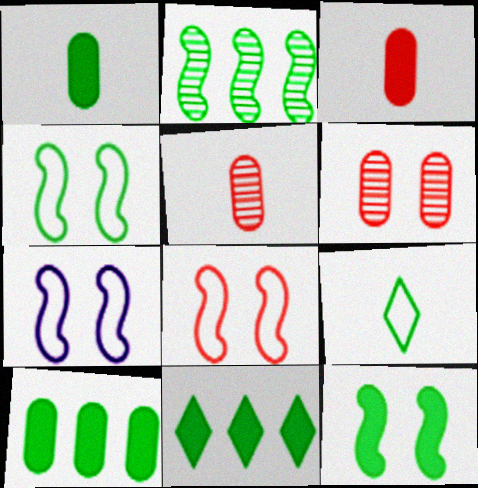[[1, 11, 12], 
[4, 7, 8], 
[5, 7, 11]]